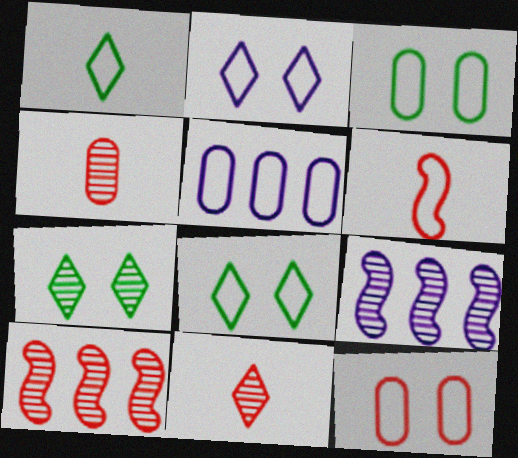[[4, 7, 9], 
[5, 6, 8]]